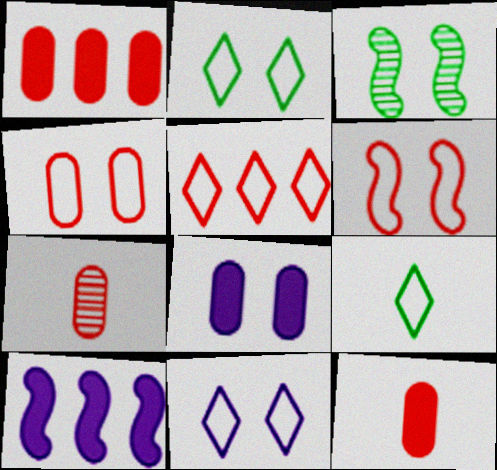[[1, 4, 7], 
[2, 7, 10], 
[5, 9, 11]]